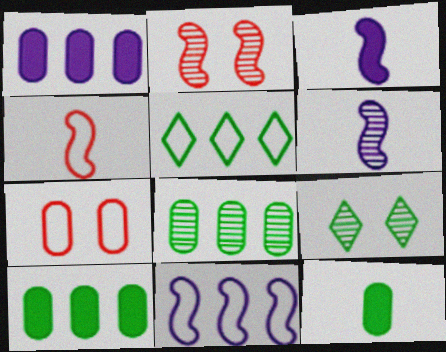[[1, 4, 9]]